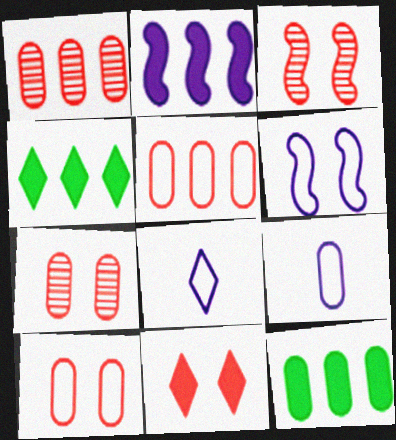[[3, 4, 9], 
[3, 8, 12], 
[3, 10, 11], 
[7, 9, 12]]